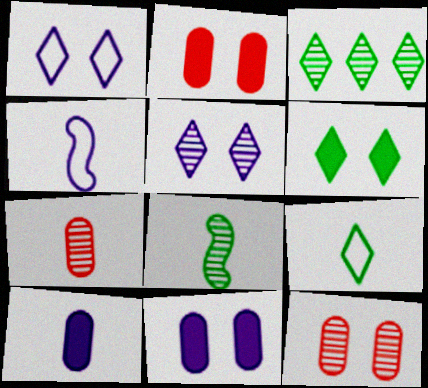[[2, 3, 4], 
[3, 6, 9]]